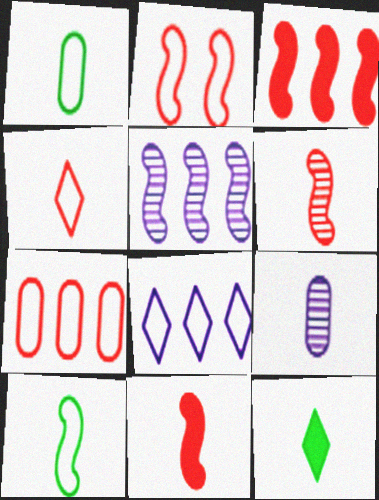[[1, 2, 8], 
[2, 3, 6], 
[2, 4, 7]]